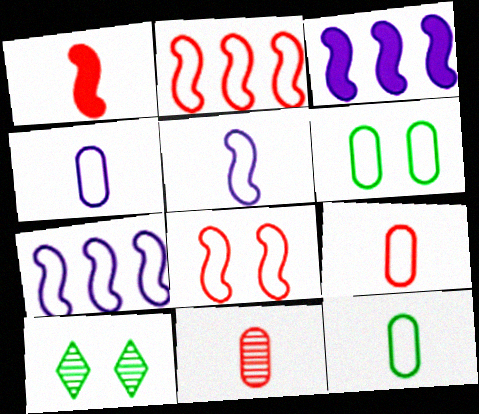[[3, 9, 10], 
[4, 9, 12]]